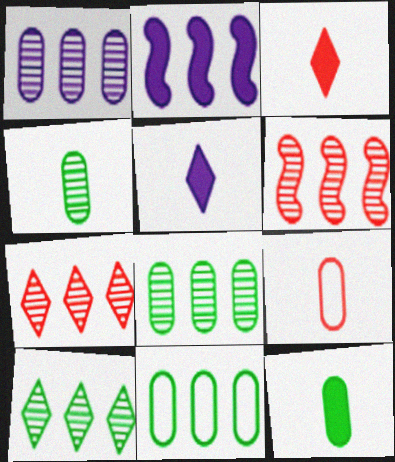[[1, 6, 10], 
[2, 7, 11]]